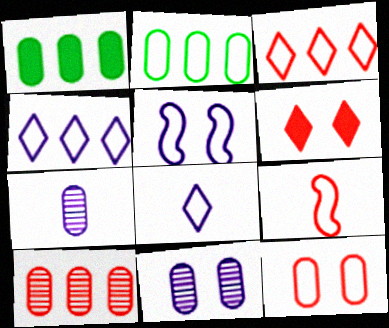[[1, 7, 12], 
[3, 9, 12], 
[6, 9, 10]]